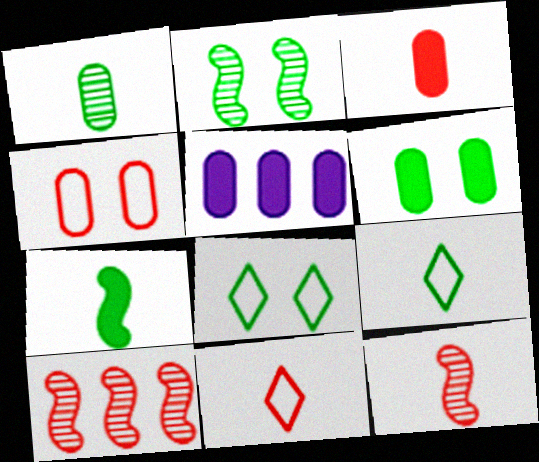[[1, 4, 5], 
[1, 7, 9], 
[2, 5, 11], 
[2, 6, 8], 
[3, 5, 6], 
[3, 11, 12], 
[5, 8, 12]]